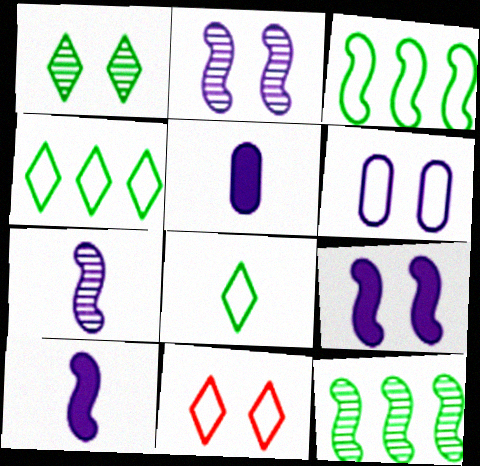[[5, 11, 12]]